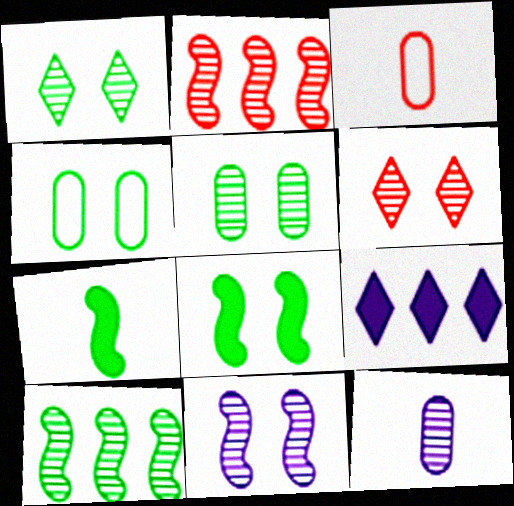[[1, 2, 12], 
[1, 4, 8], 
[5, 6, 11], 
[6, 10, 12]]